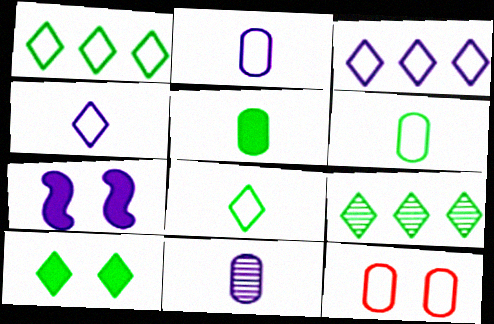[[3, 7, 11], 
[8, 9, 10]]